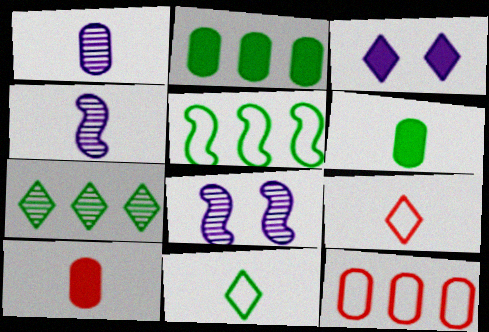[[2, 5, 7], 
[2, 8, 9], 
[3, 7, 9], 
[4, 6, 9], 
[4, 10, 11]]